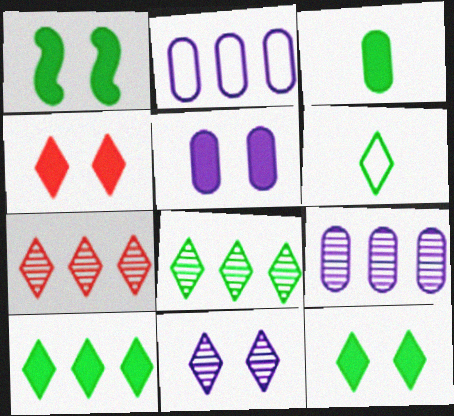[[1, 3, 10], 
[1, 4, 5], 
[6, 8, 12]]